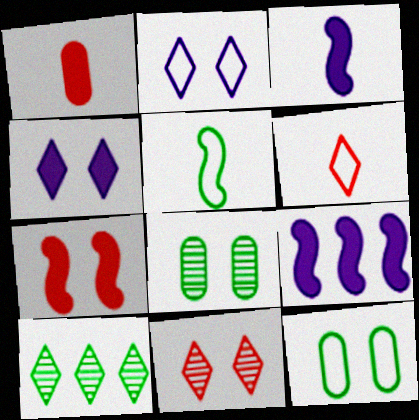[[2, 7, 8], 
[4, 6, 10], 
[6, 8, 9]]